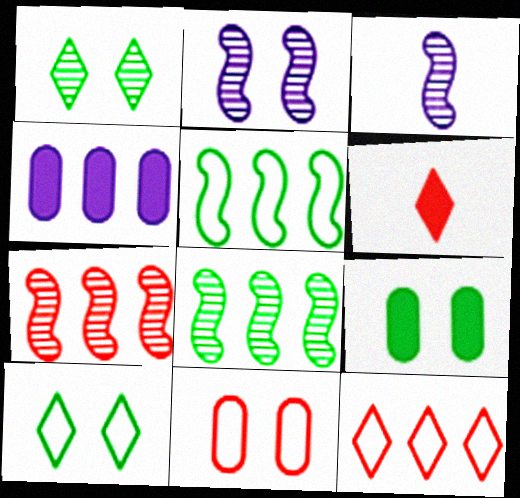[[3, 9, 12], 
[4, 8, 12], 
[6, 7, 11]]